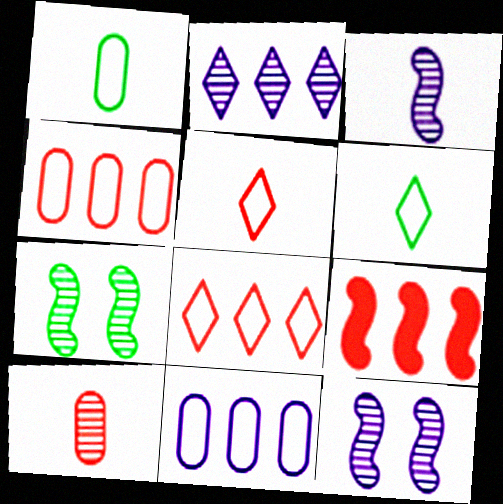[[2, 7, 10]]